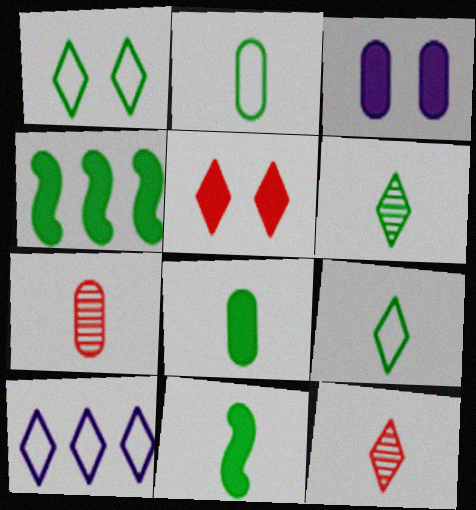[[2, 6, 11], 
[5, 6, 10]]